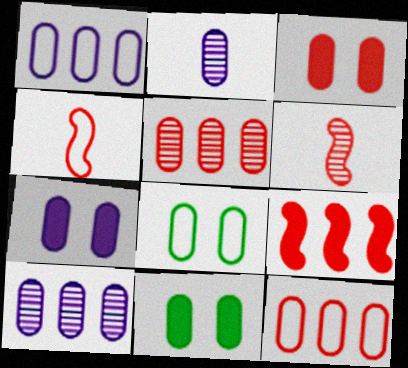[[1, 2, 7], 
[2, 11, 12], 
[3, 7, 11]]